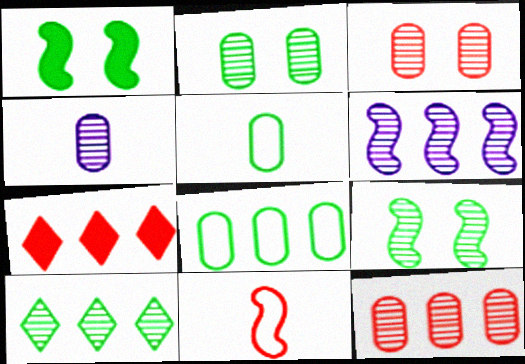[[1, 5, 10], 
[1, 6, 11], 
[2, 4, 12], 
[3, 7, 11], 
[6, 7, 8], 
[6, 10, 12]]